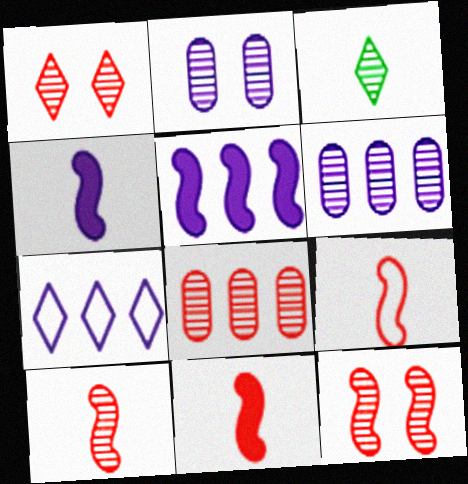[[1, 8, 10], 
[2, 4, 7], 
[3, 6, 12], 
[5, 6, 7], 
[9, 10, 11]]